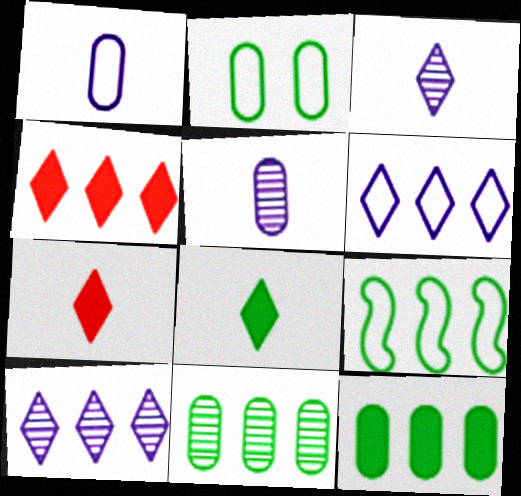[]